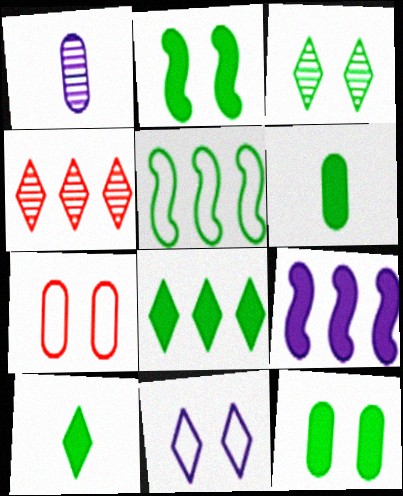[[1, 9, 11], 
[2, 6, 8], 
[3, 5, 6], 
[4, 10, 11]]